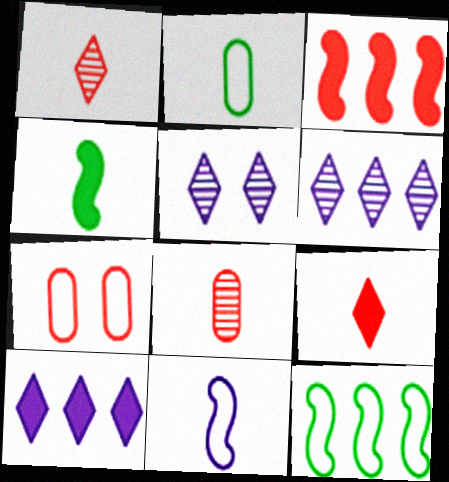[[1, 3, 7], 
[2, 3, 5], 
[4, 6, 7]]